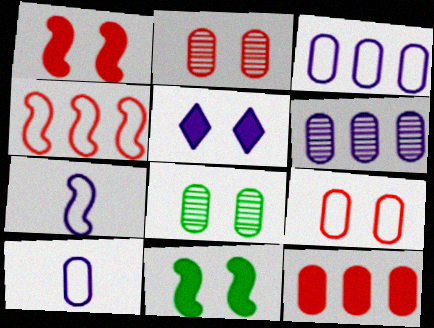[[5, 6, 7], 
[8, 10, 12]]